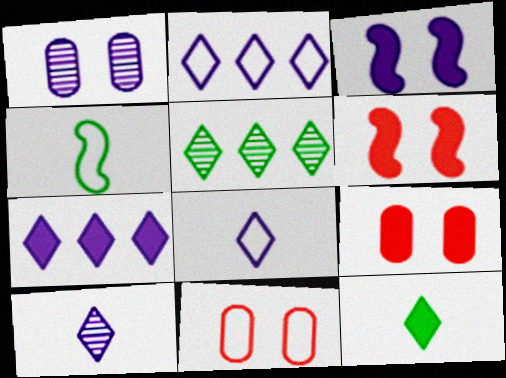[[2, 4, 11]]